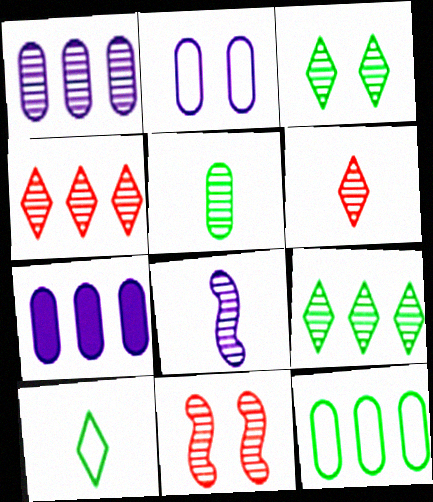[[5, 6, 8], 
[7, 10, 11]]